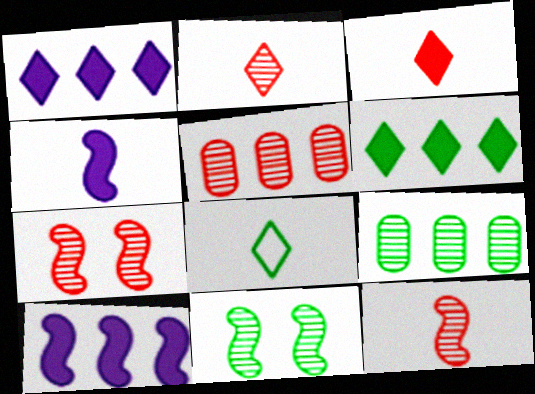[[2, 5, 7]]